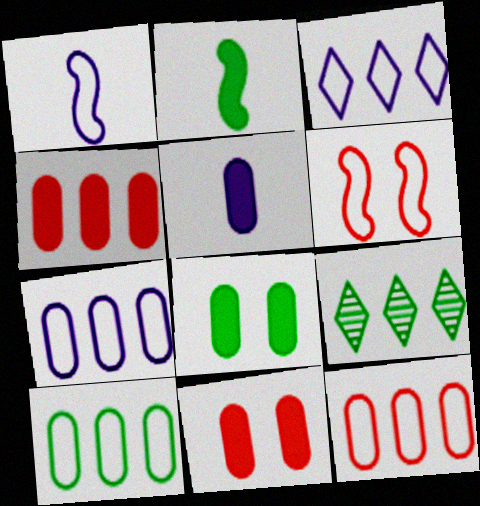[[1, 9, 11], 
[4, 5, 8], 
[5, 6, 9], 
[7, 10, 12]]